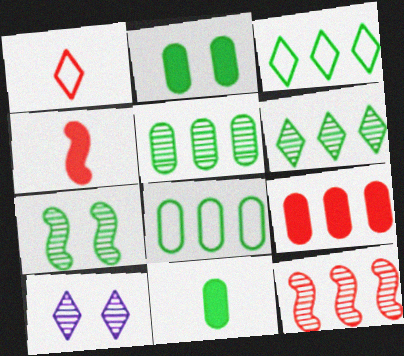[[3, 7, 11], 
[4, 8, 10]]